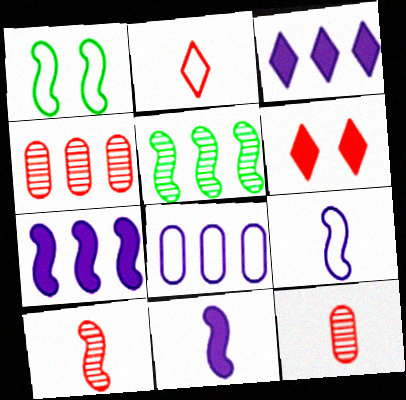[[1, 2, 8], 
[1, 3, 12], 
[1, 7, 10]]